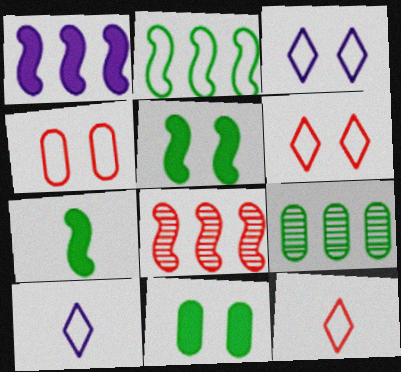[[1, 2, 8], 
[2, 4, 10], 
[8, 10, 11]]